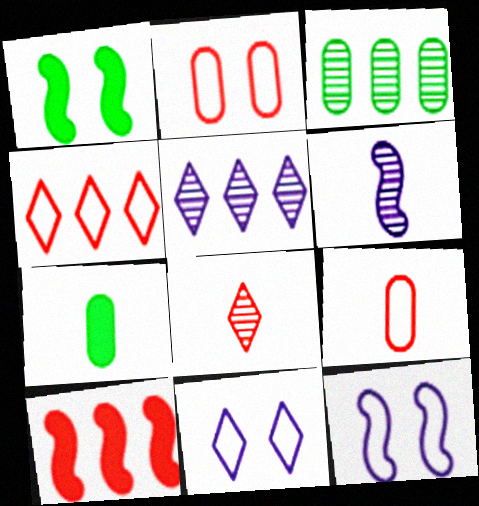[[1, 5, 9], 
[2, 8, 10]]